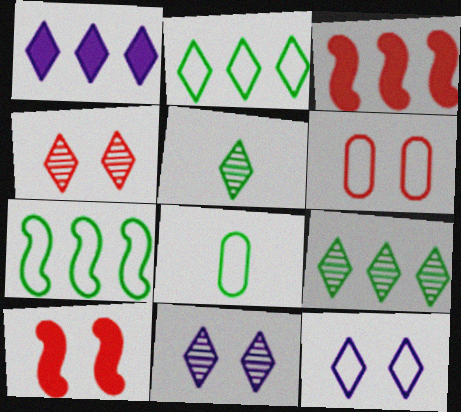[[3, 8, 11], 
[4, 6, 10]]